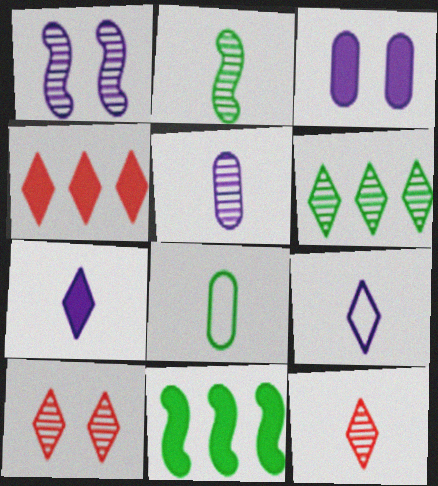[[1, 4, 8], 
[2, 5, 12]]